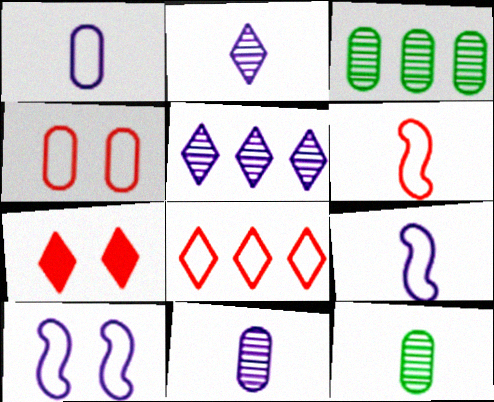[[3, 7, 9], 
[4, 6, 8]]